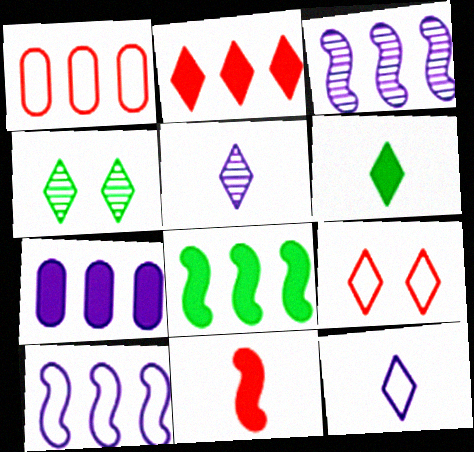[[2, 4, 12], 
[2, 7, 8]]